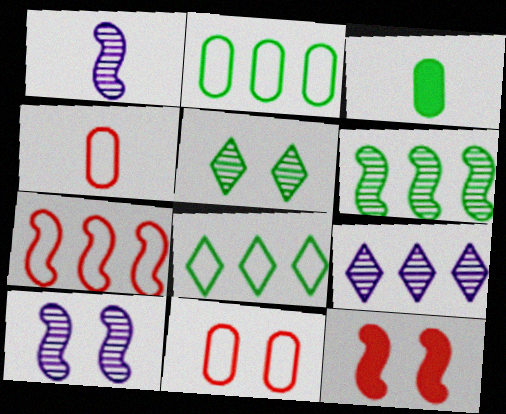[]